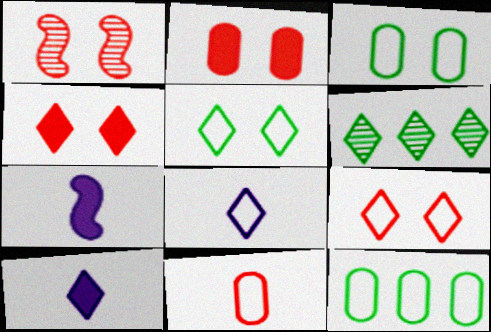[[1, 2, 9], 
[1, 10, 12], 
[4, 6, 8], 
[6, 9, 10]]